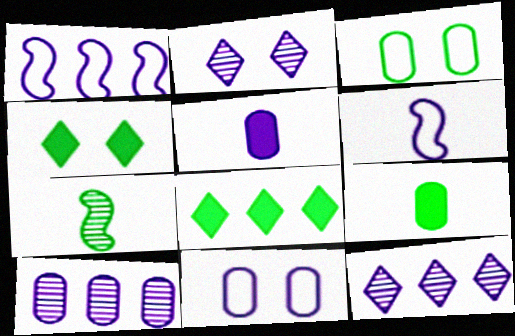[[1, 2, 5], 
[3, 7, 8], 
[5, 10, 11]]